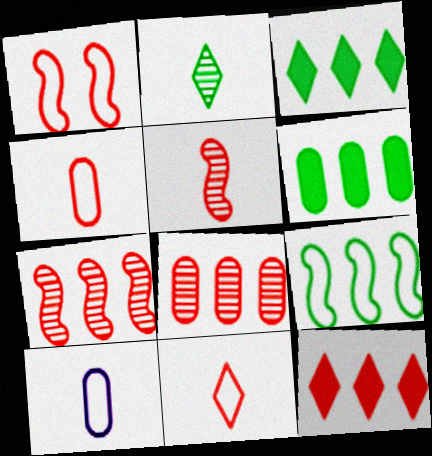[]